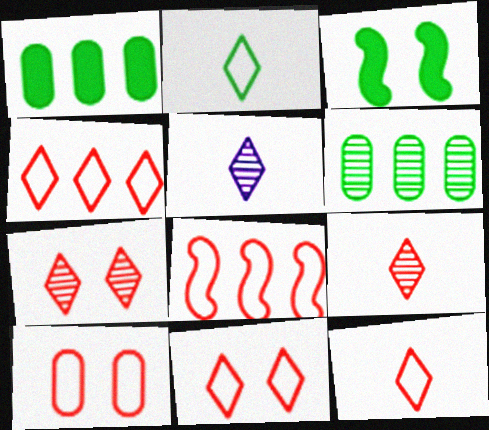[[2, 3, 6], 
[4, 11, 12], 
[8, 10, 12]]